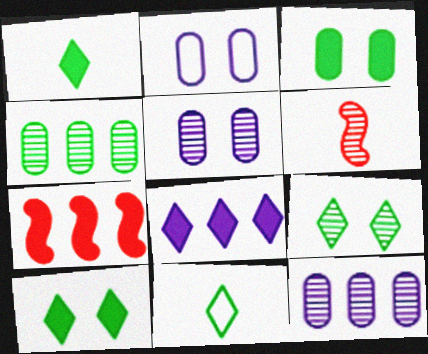[[5, 7, 11], 
[6, 9, 12]]